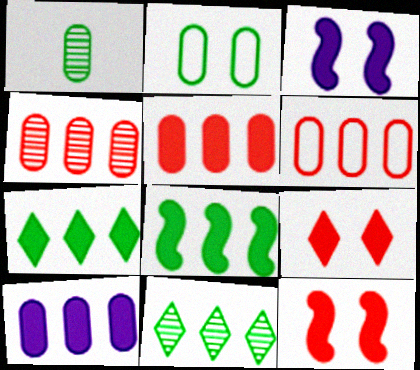[[4, 5, 6]]